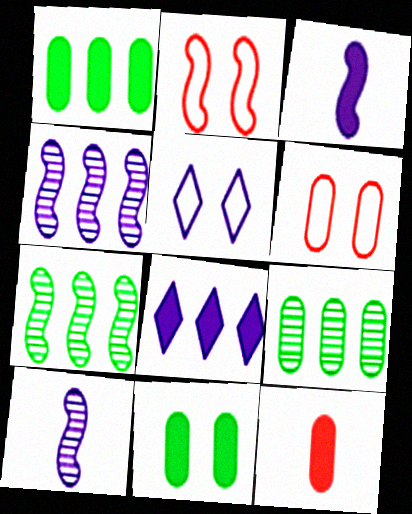[[2, 3, 7], 
[5, 7, 12]]